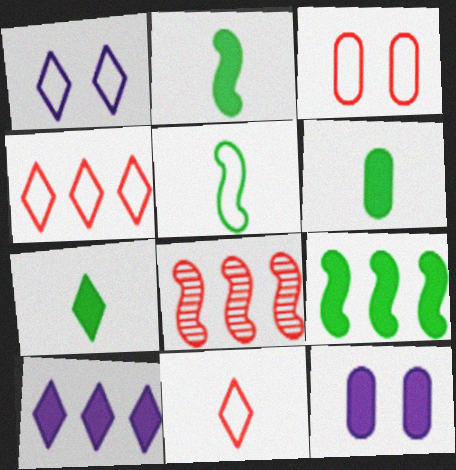[[1, 6, 8], 
[2, 6, 7]]